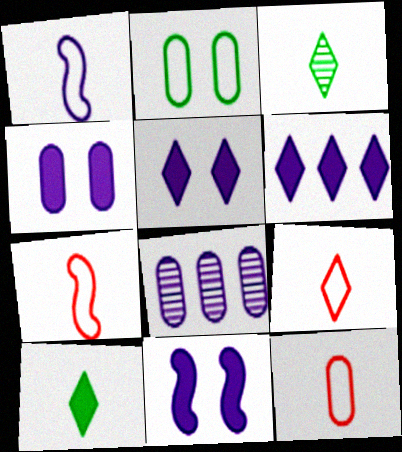[[1, 5, 8], 
[4, 5, 11], 
[7, 9, 12]]